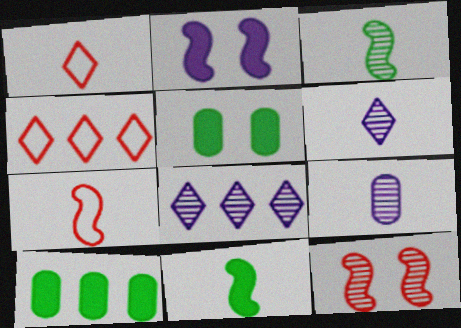[[1, 9, 11], 
[5, 7, 8]]